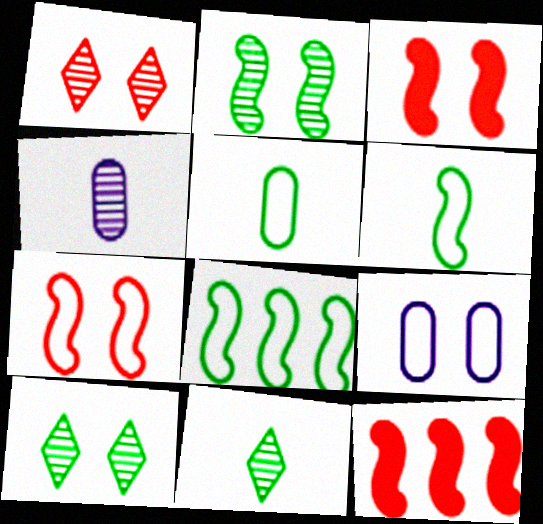[[3, 9, 10], 
[9, 11, 12]]